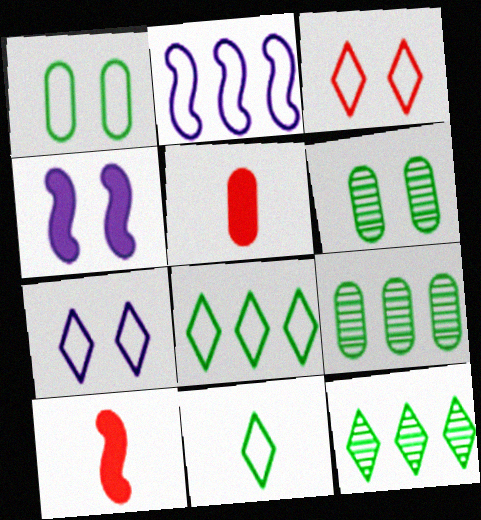[[3, 4, 6], 
[7, 9, 10]]